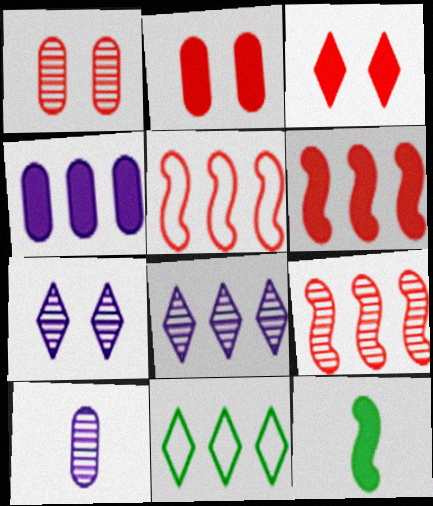[[3, 4, 12], 
[4, 9, 11], 
[5, 6, 9]]